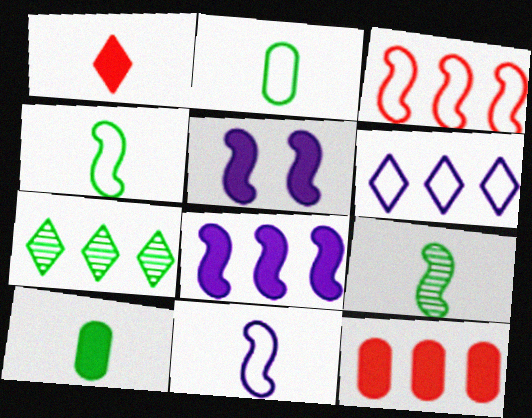[[3, 5, 9]]